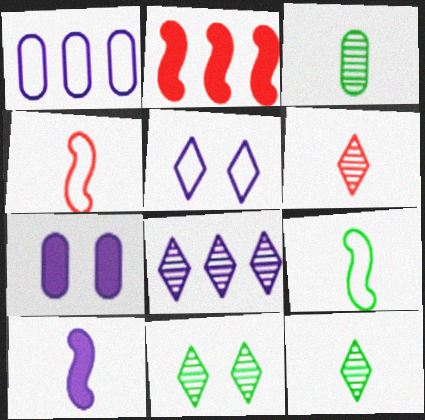[[2, 3, 5], 
[6, 8, 11]]